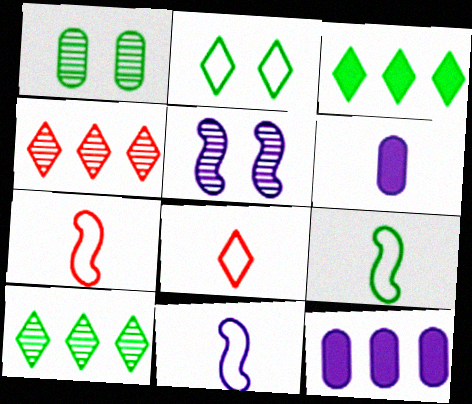[[1, 3, 9], 
[7, 9, 11]]